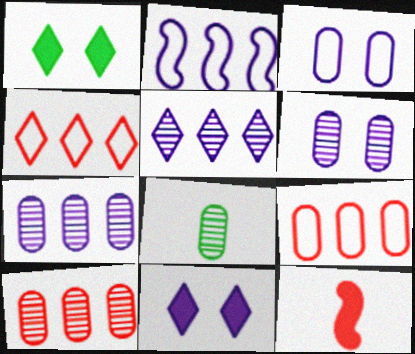[[6, 8, 10]]